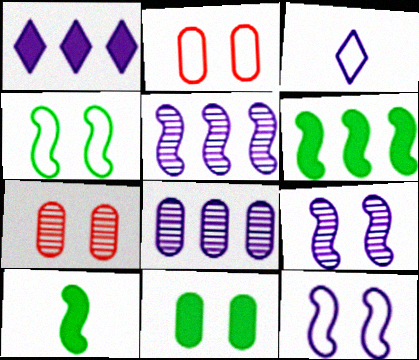[[3, 6, 7]]